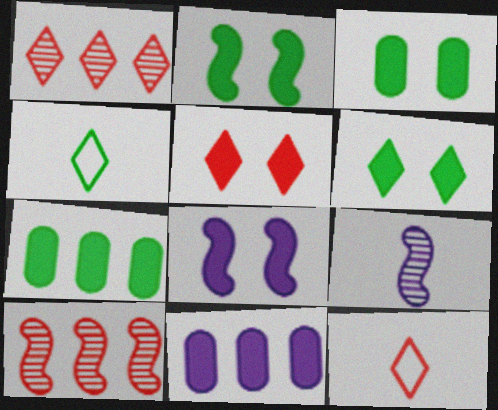[[1, 5, 12], 
[2, 3, 6], 
[3, 5, 8]]